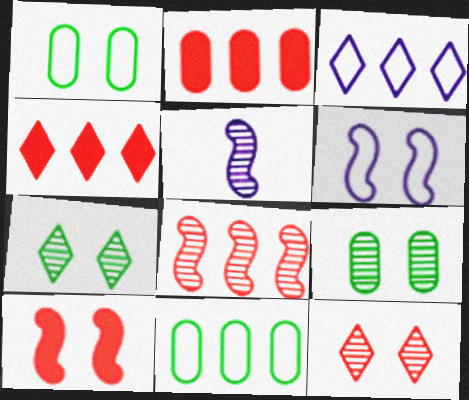[[1, 4, 5]]